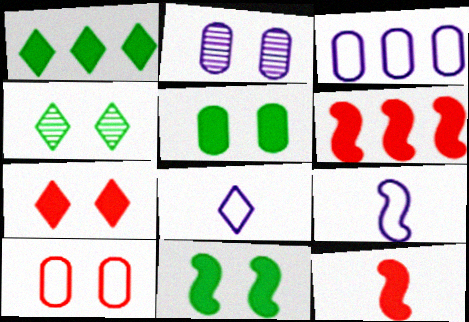[[2, 5, 10], 
[3, 4, 12]]